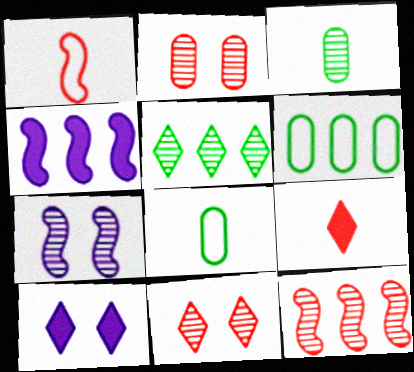[[4, 8, 11], 
[6, 7, 9], 
[8, 10, 12]]